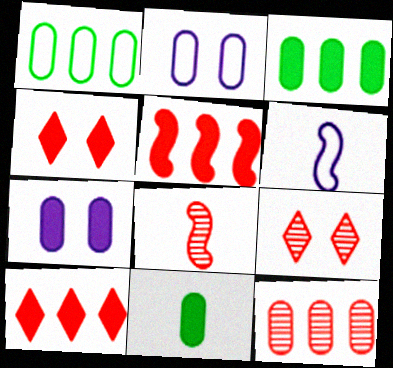[[2, 11, 12], 
[3, 6, 9], 
[8, 9, 12]]